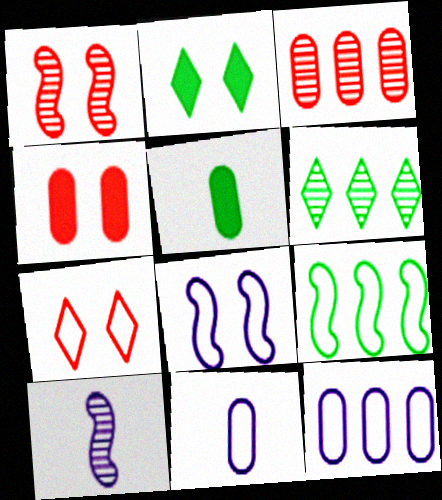[[1, 4, 7], 
[7, 9, 11]]